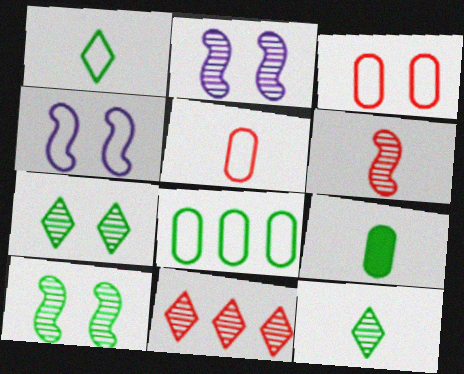[[4, 9, 11]]